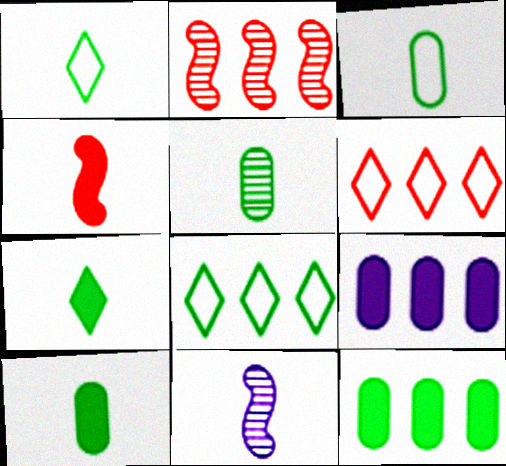[[2, 8, 9], 
[3, 5, 10]]